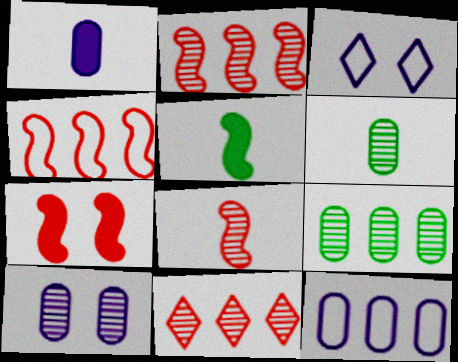[[1, 10, 12], 
[4, 7, 8]]